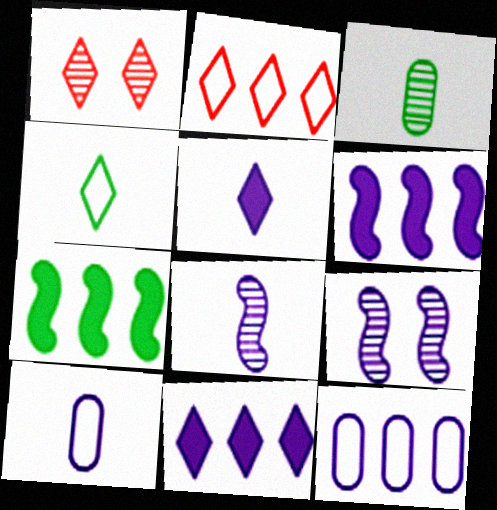[[1, 4, 11], 
[1, 7, 10], 
[5, 8, 10], 
[5, 9, 12], 
[9, 10, 11]]